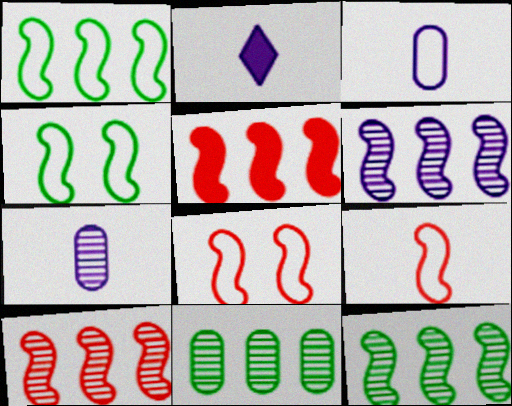[[1, 5, 6], 
[2, 8, 11], 
[6, 10, 12]]